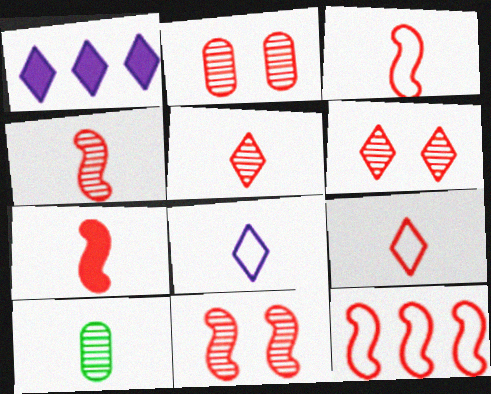[[2, 6, 11], 
[3, 4, 7], 
[7, 8, 10], 
[7, 11, 12]]